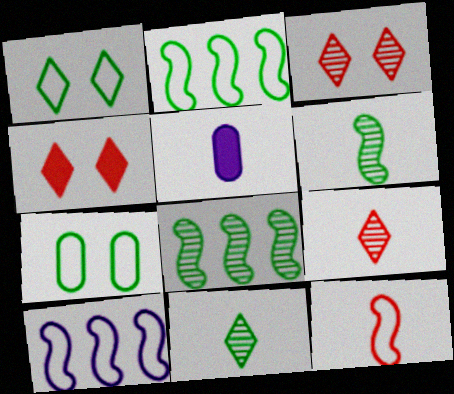[[2, 3, 5], 
[5, 11, 12]]